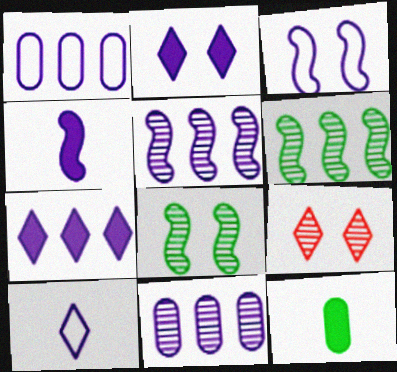[[1, 3, 10], 
[1, 5, 7], 
[3, 4, 5]]